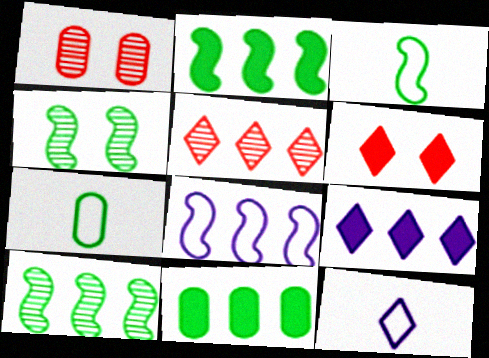[[1, 2, 12], 
[1, 3, 9], 
[2, 3, 4], 
[5, 8, 11]]